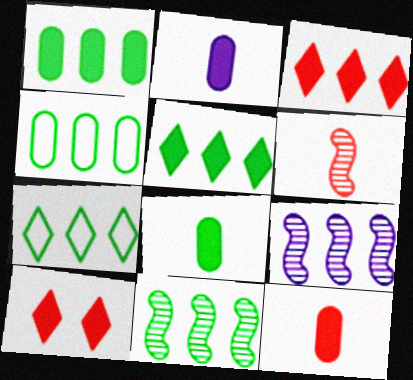[[1, 7, 11], 
[2, 8, 12], 
[3, 4, 9], 
[4, 5, 11]]